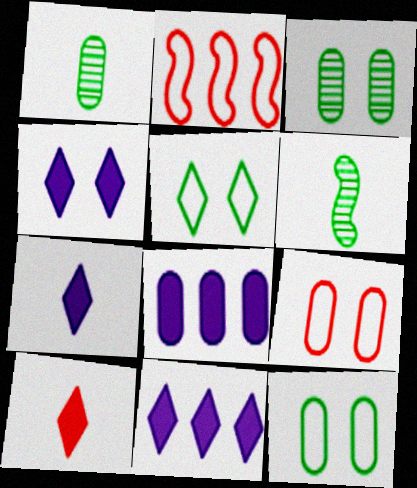[[1, 2, 4], 
[1, 8, 9], 
[2, 3, 7], 
[4, 7, 11], 
[6, 9, 11]]